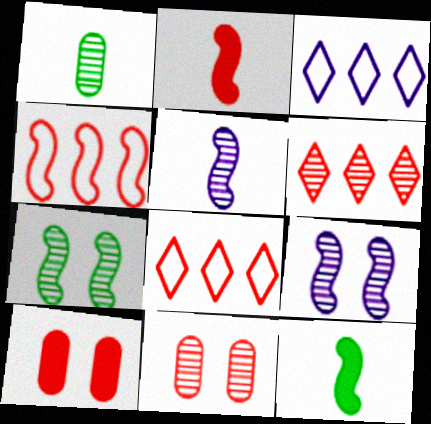[[1, 6, 9], 
[2, 8, 11], 
[3, 11, 12], 
[4, 9, 12]]